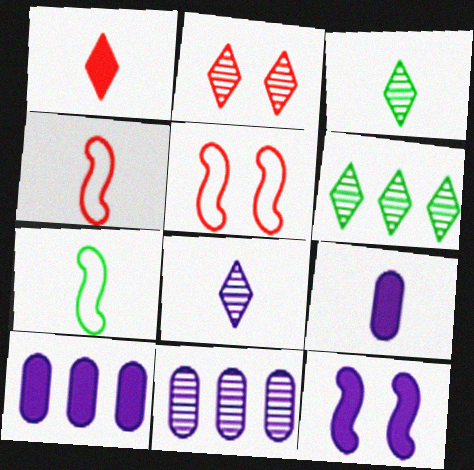[[2, 6, 8], 
[2, 7, 10], 
[3, 4, 9], 
[3, 5, 10], 
[5, 6, 9]]